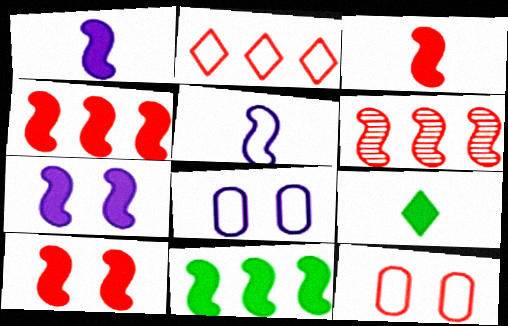[[1, 10, 11], 
[3, 4, 10], 
[3, 7, 11], 
[6, 8, 9]]